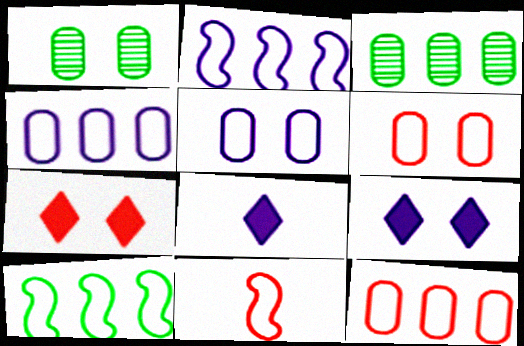[[3, 9, 11]]